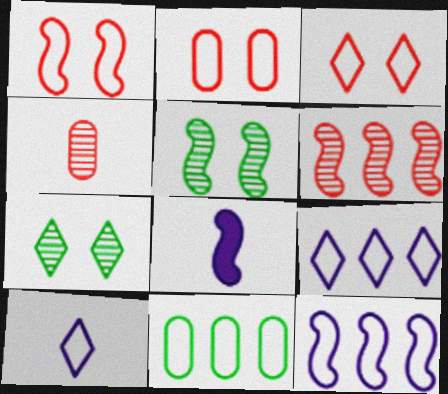[[1, 2, 3], 
[1, 10, 11]]